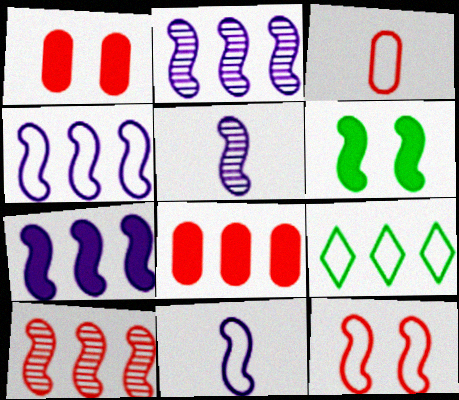[[1, 5, 9], 
[2, 4, 7], 
[2, 8, 9], 
[6, 10, 11]]